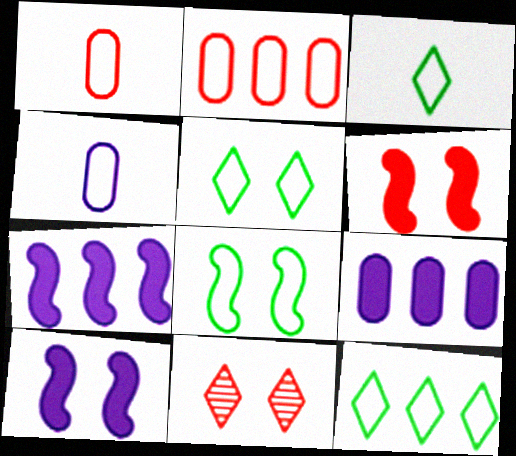[[3, 5, 12]]